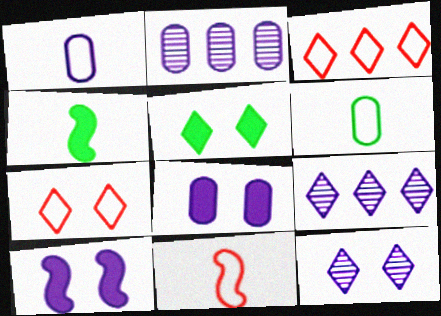[[1, 2, 8], 
[1, 9, 10], 
[2, 4, 7], 
[2, 5, 11], 
[5, 7, 12]]